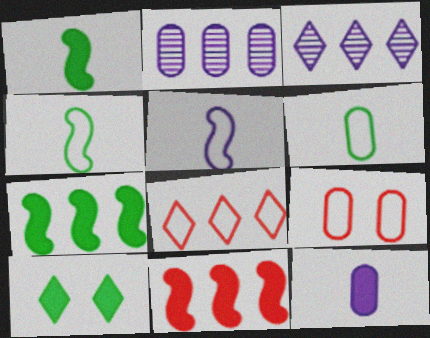[[1, 3, 9], 
[2, 7, 8], 
[10, 11, 12]]